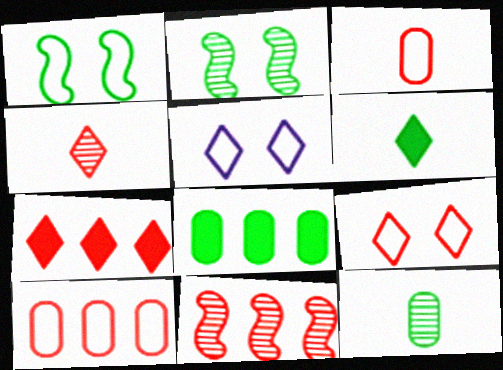[[4, 7, 9], 
[7, 10, 11]]